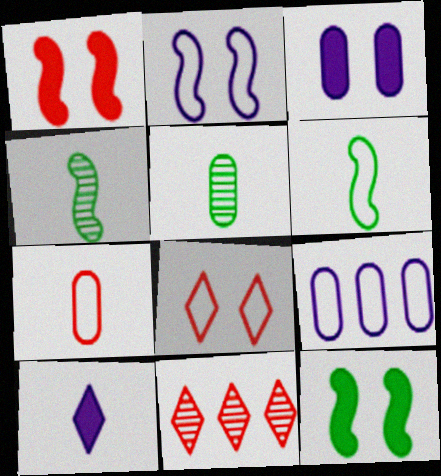[[1, 7, 11], 
[3, 6, 11], 
[4, 7, 10], 
[6, 8, 9]]